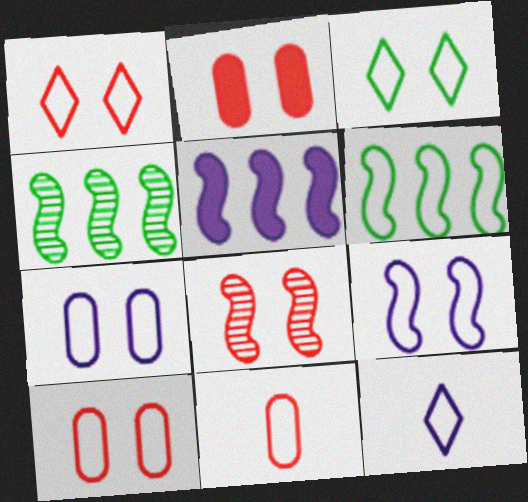[[1, 2, 8], 
[2, 4, 12], 
[3, 9, 10], 
[6, 10, 12]]